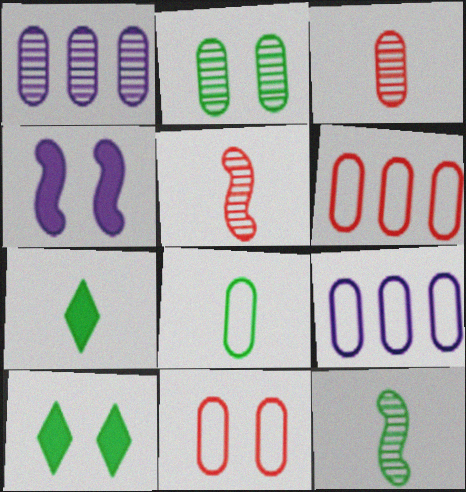[[1, 2, 3], 
[5, 9, 10], 
[7, 8, 12], 
[8, 9, 11]]